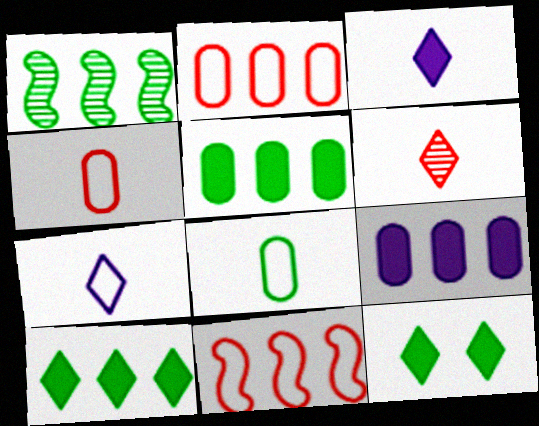[[1, 8, 12]]